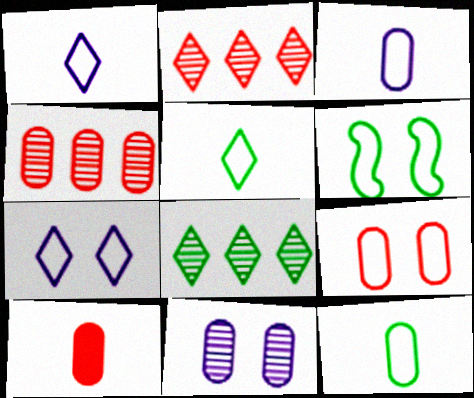[[4, 9, 10], 
[6, 7, 9]]